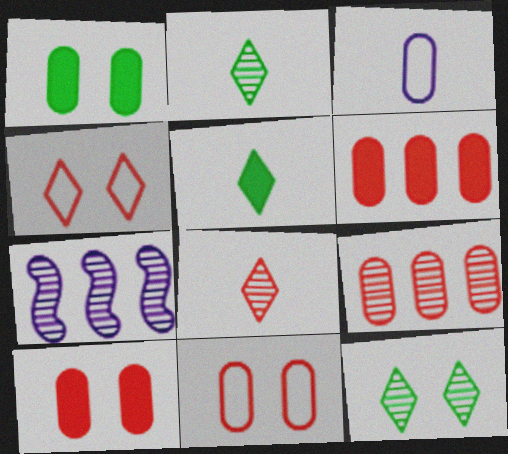[[1, 3, 9], 
[5, 7, 11]]